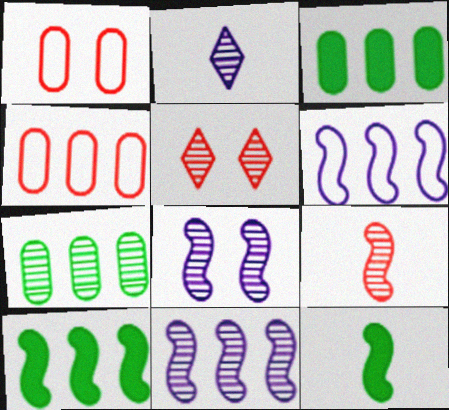[[1, 2, 10]]